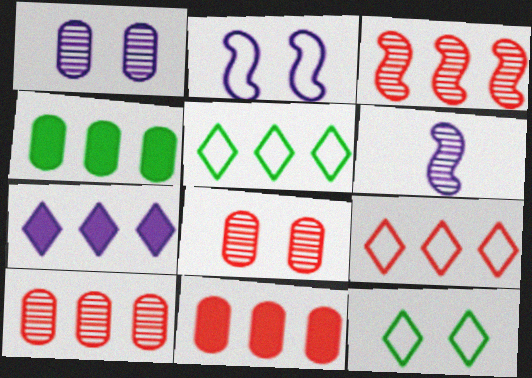[[3, 9, 11], 
[6, 11, 12]]